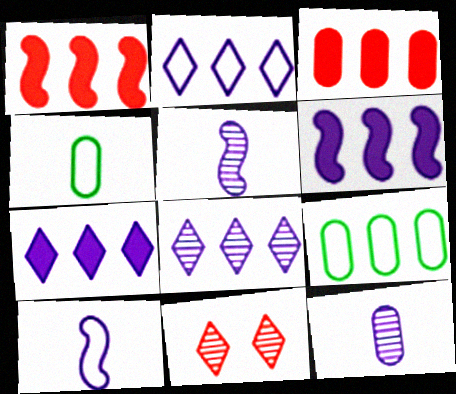[[1, 8, 9], 
[2, 7, 8], 
[4, 6, 11]]